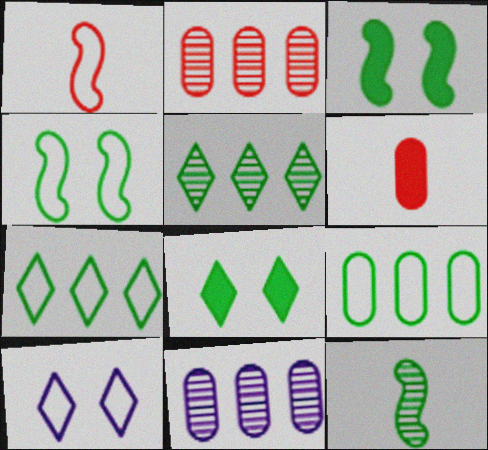[[1, 8, 11], 
[1, 9, 10], 
[8, 9, 12]]